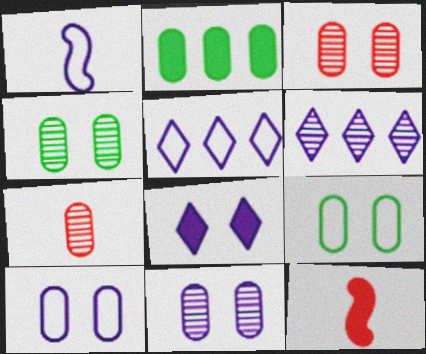[[1, 5, 10], 
[2, 7, 10], 
[2, 8, 12], 
[3, 4, 11], 
[4, 5, 12], 
[6, 9, 12]]